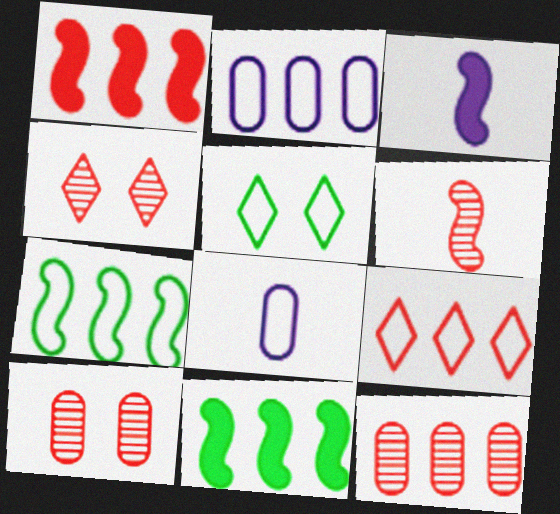[[1, 9, 12], 
[2, 7, 9], 
[3, 5, 12], 
[4, 6, 12], 
[4, 8, 11]]